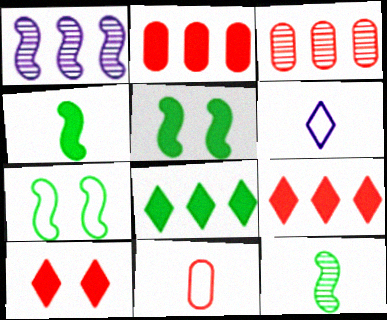[[3, 5, 6]]